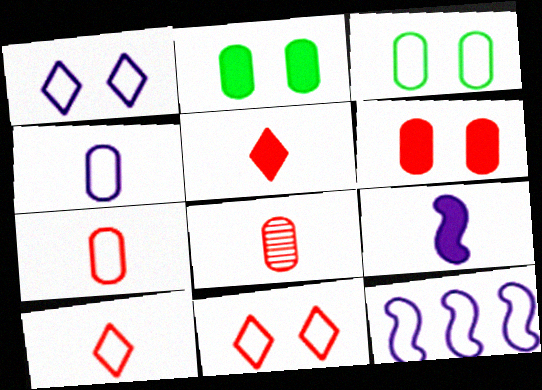[[1, 4, 12], 
[3, 10, 12]]